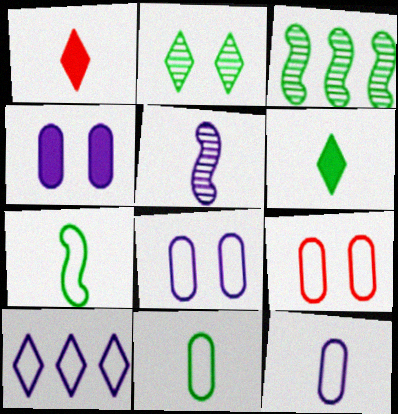[[1, 2, 10], 
[1, 3, 8], 
[1, 5, 11], 
[4, 5, 10], 
[7, 9, 10]]